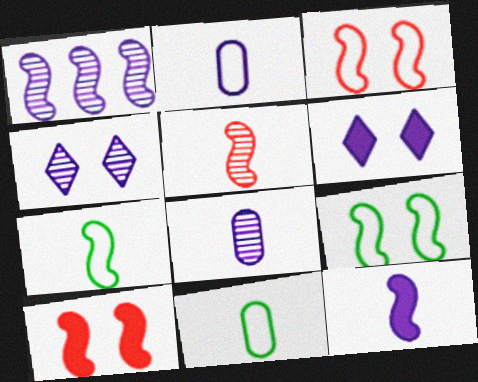[[1, 2, 6], 
[1, 4, 8], 
[1, 7, 10], 
[5, 7, 12]]